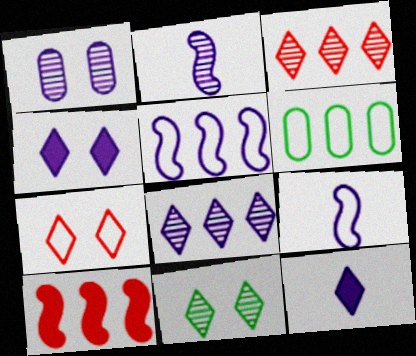[[1, 2, 8], 
[1, 5, 12], 
[4, 7, 11], 
[6, 7, 9], 
[6, 8, 10]]